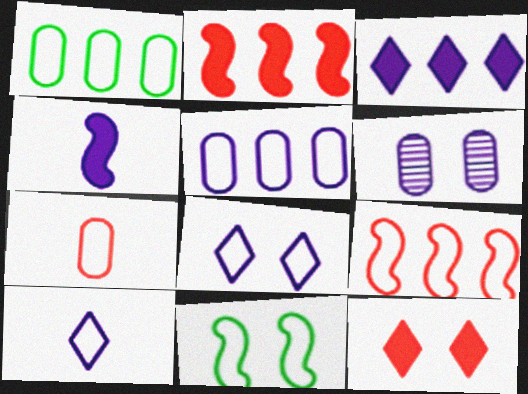[[6, 11, 12]]